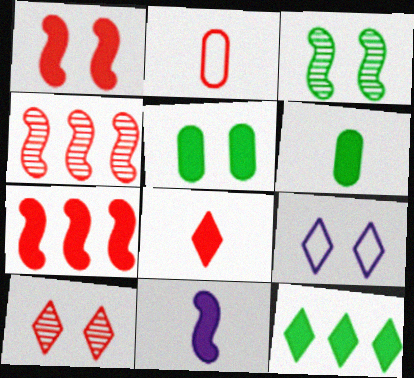[[2, 7, 10], 
[4, 6, 9], 
[6, 8, 11]]